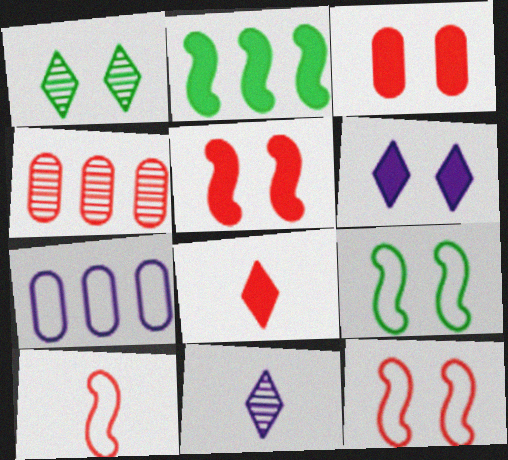[[4, 8, 12]]